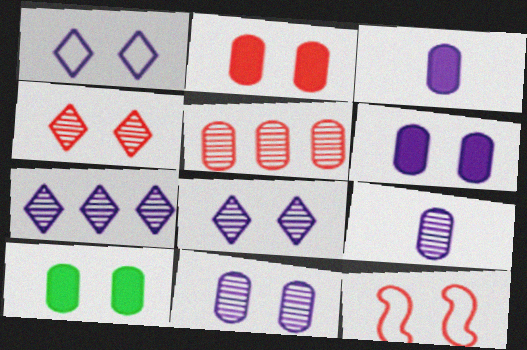[[2, 4, 12], 
[2, 6, 10], 
[8, 10, 12]]